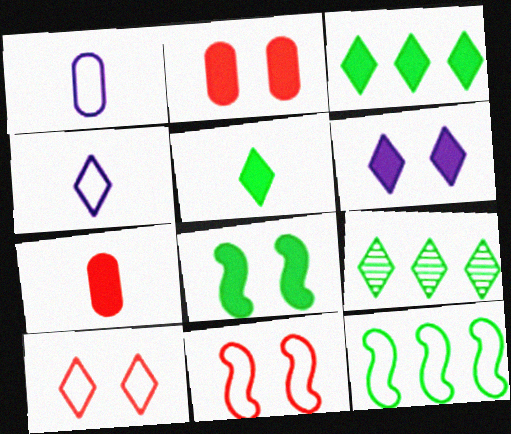[[1, 10, 12], 
[2, 6, 8]]